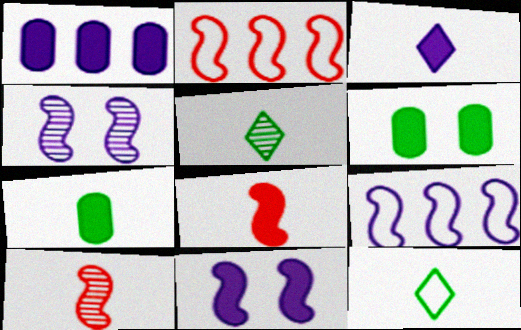[[1, 3, 11], 
[3, 7, 8]]